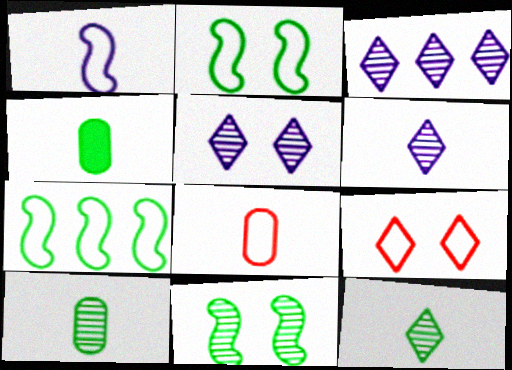[[3, 5, 6]]